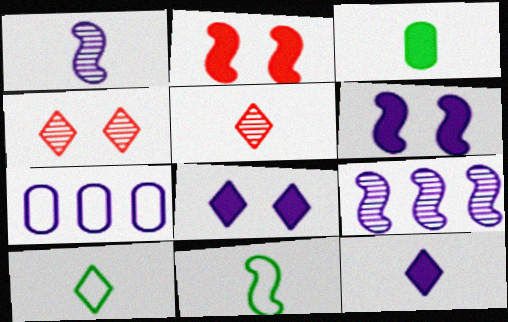[[1, 7, 8], 
[2, 9, 11], 
[5, 10, 12]]